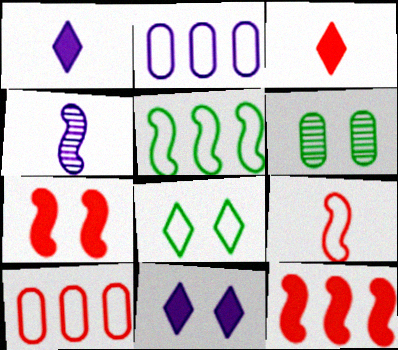[[2, 4, 11], 
[2, 8, 9], 
[4, 5, 7]]